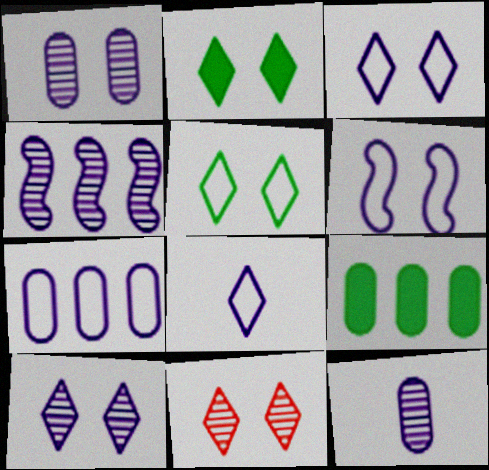[[2, 3, 11], 
[4, 10, 12], 
[6, 7, 8]]